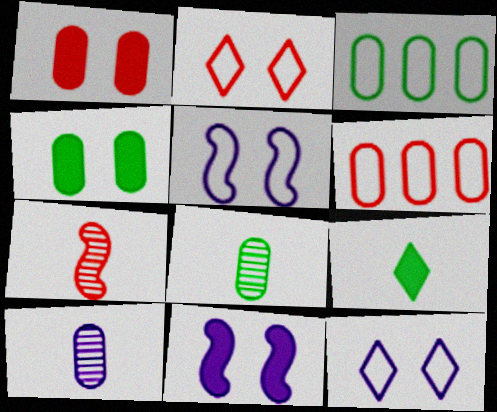[[1, 3, 10], 
[3, 4, 8], 
[4, 6, 10]]